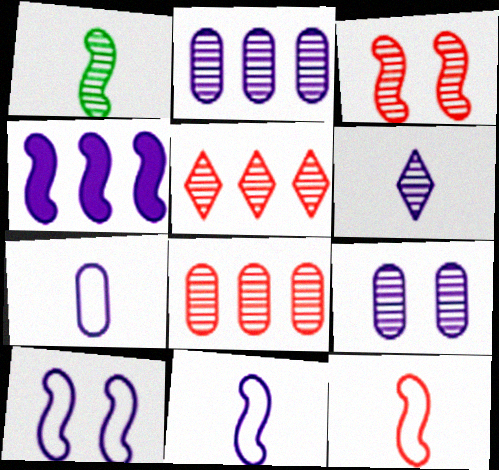[[1, 5, 9]]